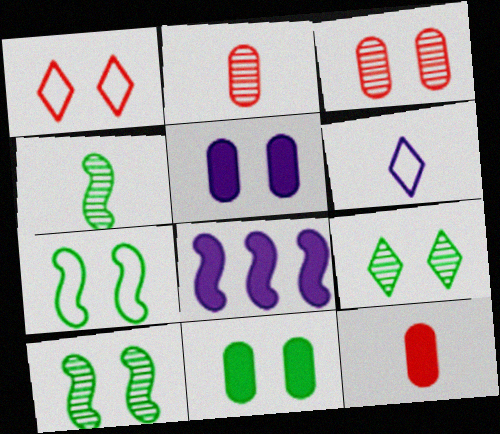[[1, 5, 10], 
[4, 6, 12], 
[7, 9, 11]]